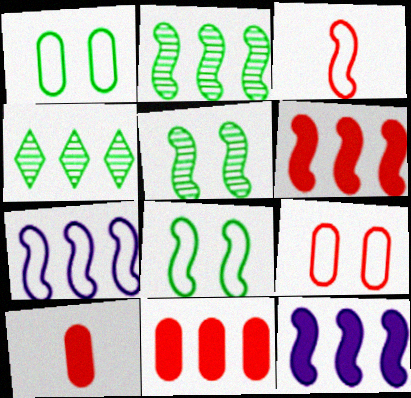[[2, 6, 7], 
[3, 5, 12], 
[3, 7, 8], 
[4, 7, 11]]